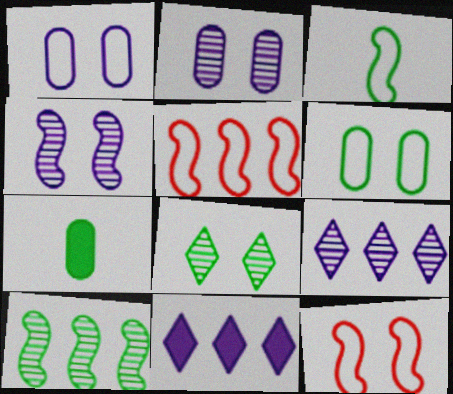[[7, 9, 12]]